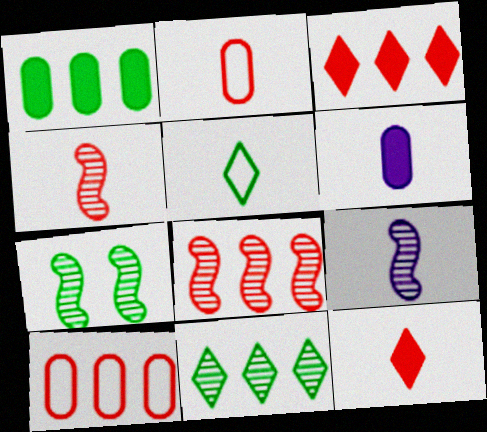[[1, 5, 7], 
[2, 4, 12], 
[3, 8, 10], 
[4, 5, 6], 
[7, 8, 9]]